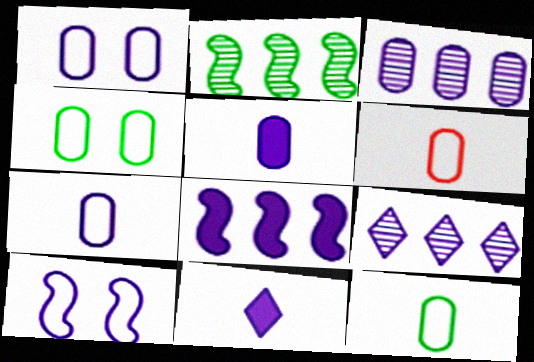[[1, 3, 5], 
[3, 10, 11], 
[5, 9, 10], 
[6, 7, 12]]